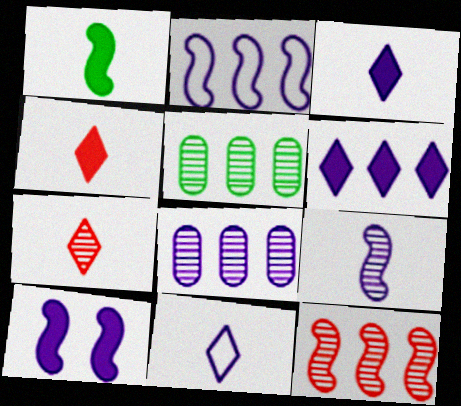[[2, 6, 8], 
[2, 9, 10], 
[8, 10, 11]]